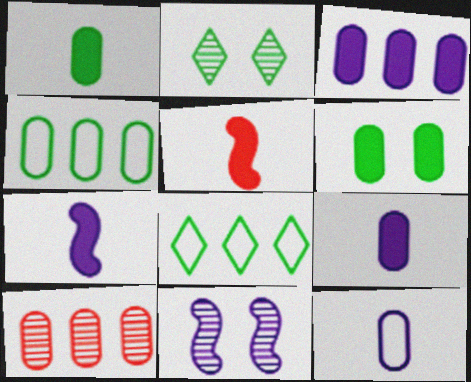[[3, 4, 10], 
[6, 10, 12]]